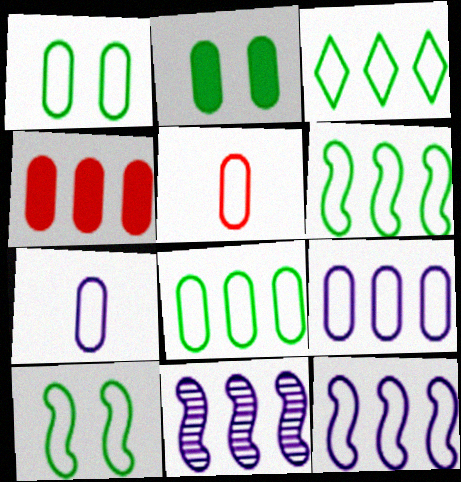[[1, 5, 9], 
[3, 4, 11], 
[3, 6, 8]]